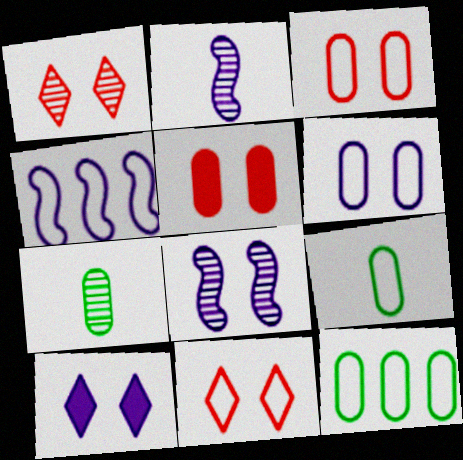[[4, 9, 11], 
[6, 8, 10]]